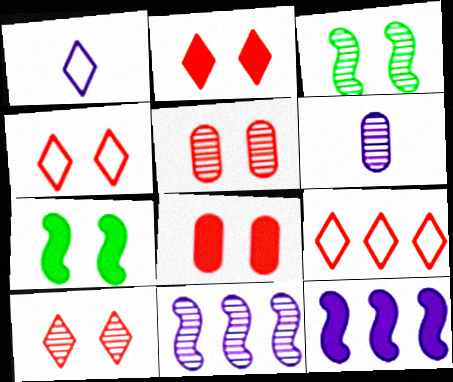[[2, 4, 10], 
[6, 7, 9]]